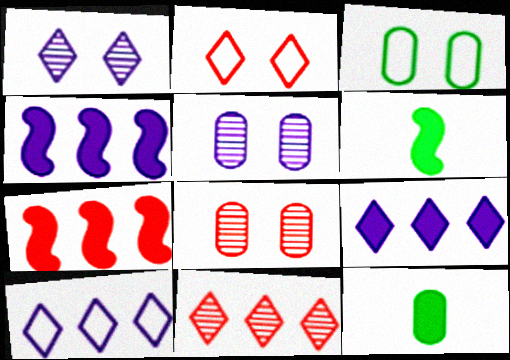[[6, 8, 10]]